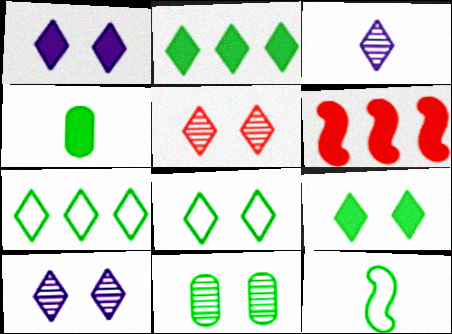[[1, 4, 6], 
[1, 5, 8], 
[2, 11, 12]]